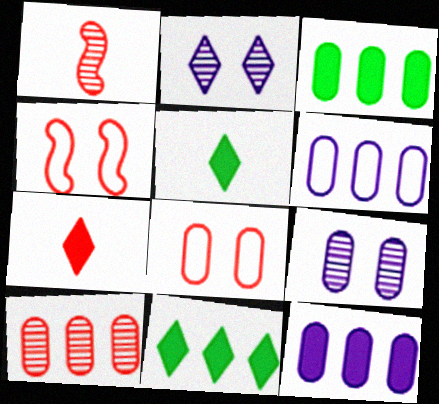[[3, 6, 10], 
[4, 7, 10]]